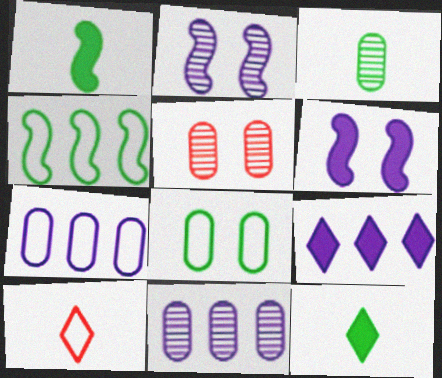[[3, 5, 11]]